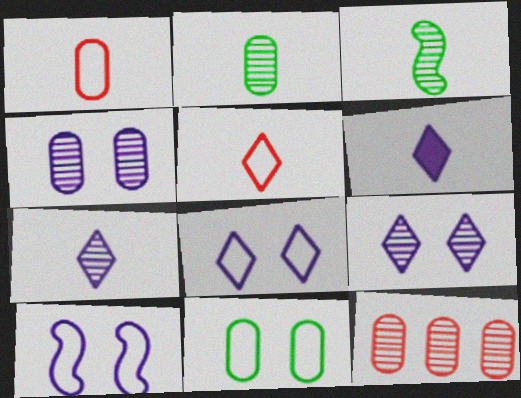[[1, 3, 6], 
[2, 4, 12], 
[3, 9, 12]]